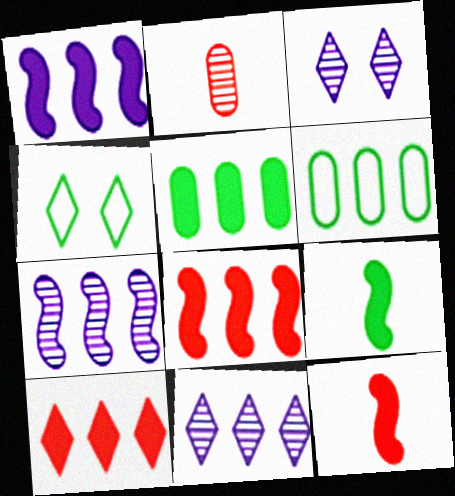[[1, 2, 4], 
[1, 5, 10], 
[3, 6, 12], 
[6, 7, 10], 
[6, 8, 11]]